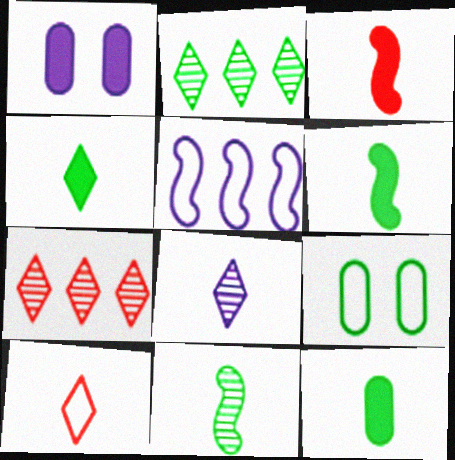[[1, 5, 8], 
[2, 6, 9], 
[4, 6, 12], 
[4, 8, 10], 
[5, 9, 10]]